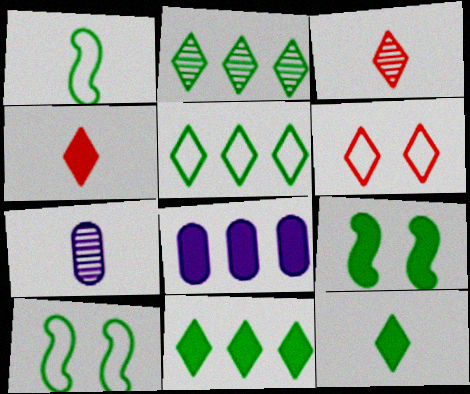[[1, 4, 7], 
[2, 5, 11], 
[3, 8, 10], 
[4, 8, 9]]